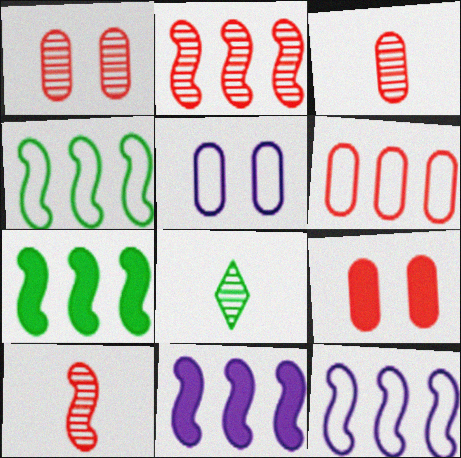[[2, 4, 11], 
[2, 7, 12], 
[3, 6, 9], 
[8, 9, 12]]